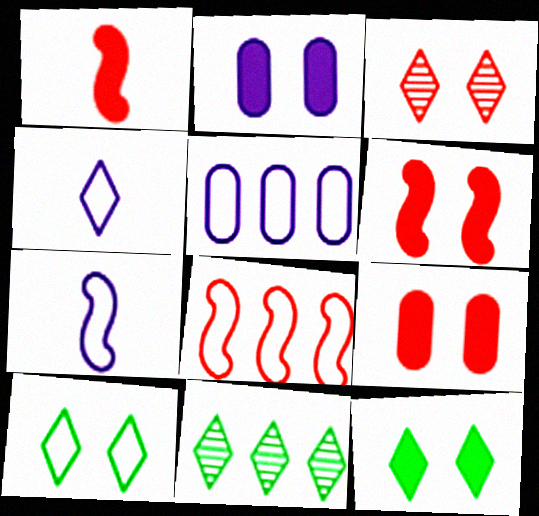[[2, 6, 12], 
[7, 9, 11]]